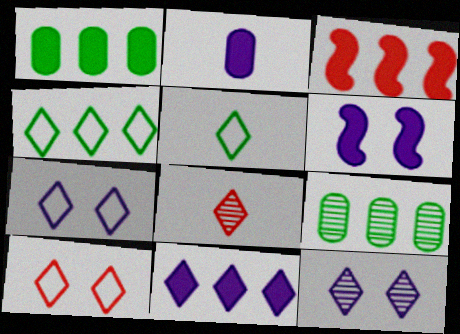[[1, 3, 11], 
[2, 6, 11]]